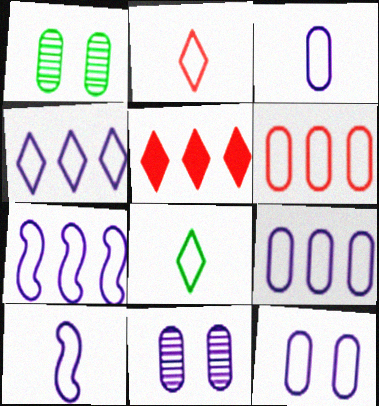[[1, 5, 10], 
[3, 9, 12], 
[4, 7, 9], 
[4, 10, 12]]